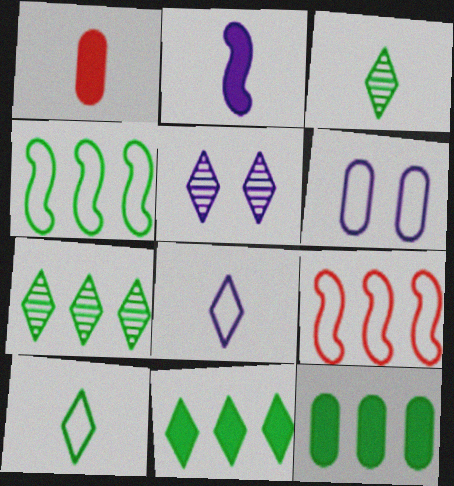[[1, 4, 5], 
[4, 7, 12], 
[6, 9, 10]]